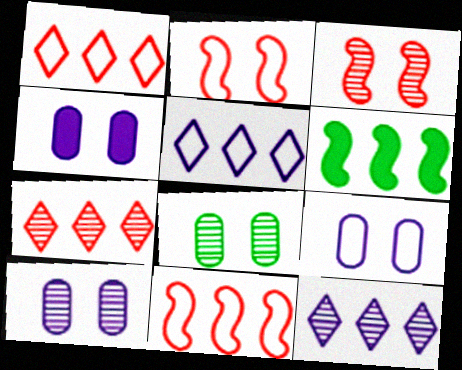[[4, 9, 10]]